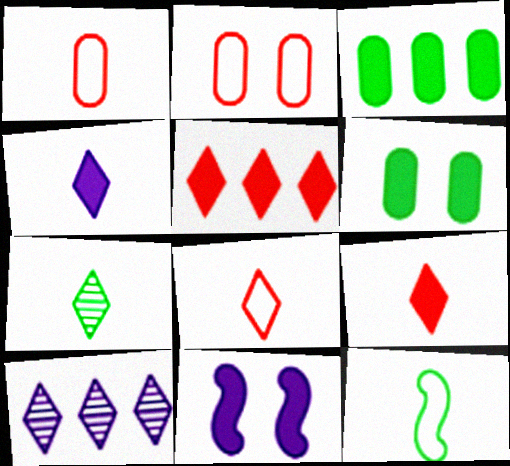[[3, 9, 11], 
[4, 7, 8]]